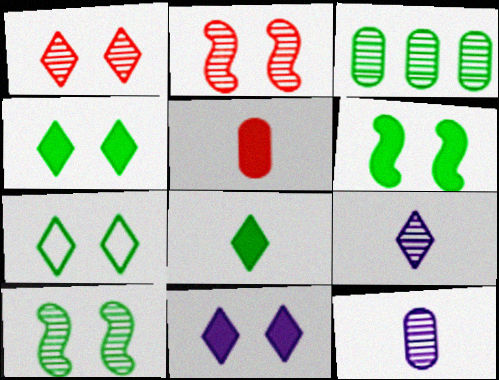[[1, 7, 11], 
[2, 3, 9]]